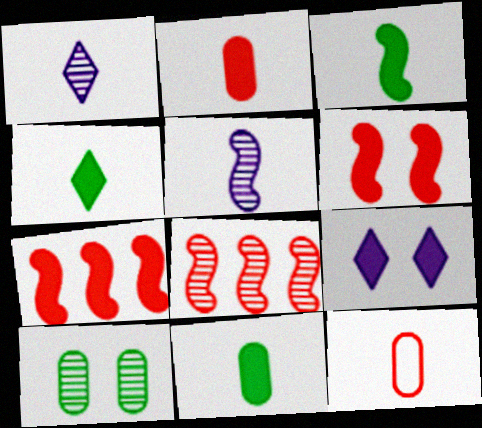[[1, 3, 12], 
[1, 8, 10], 
[3, 4, 11], 
[4, 5, 12], 
[7, 9, 11]]